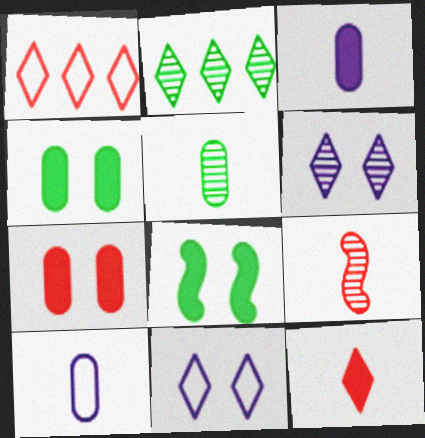[[1, 7, 9], 
[2, 11, 12]]